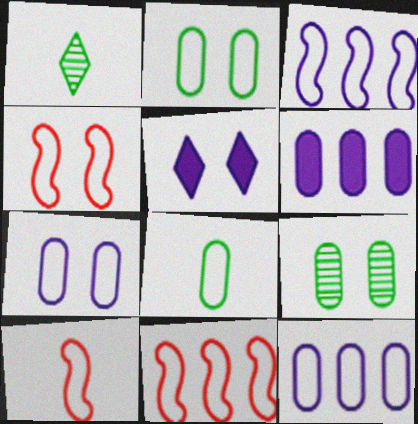[[1, 4, 6], 
[4, 5, 9], 
[4, 10, 11]]